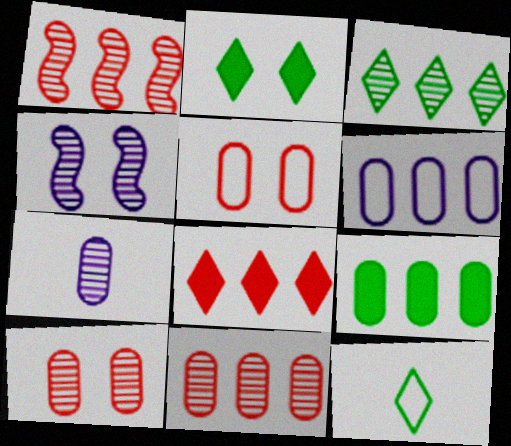[[2, 3, 12], 
[2, 4, 5], 
[5, 7, 9], 
[6, 9, 11]]